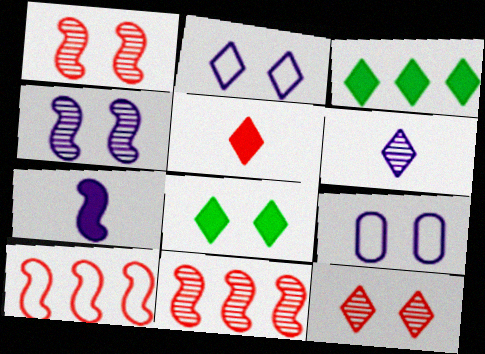[[1, 8, 9], 
[2, 8, 12]]